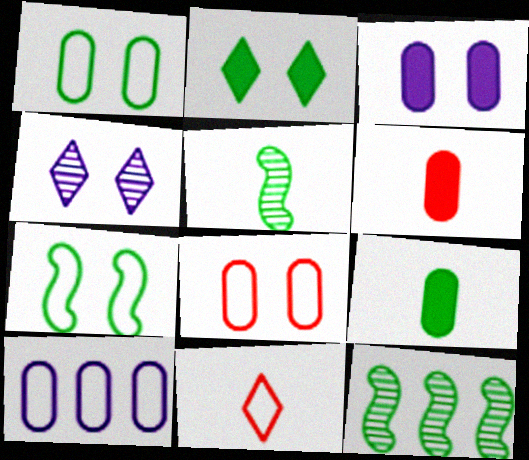[[3, 11, 12], 
[7, 10, 11]]